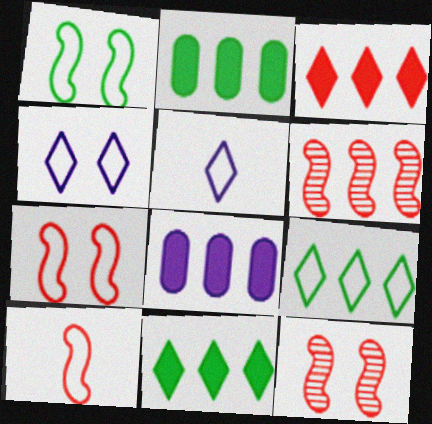[[2, 5, 12], 
[6, 8, 9]]